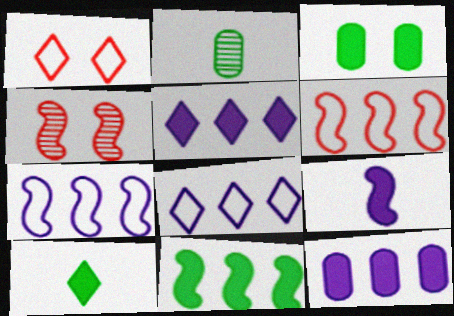[[3, 10, 11]]